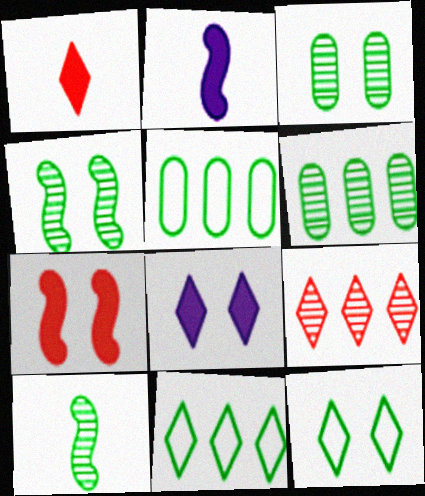[]